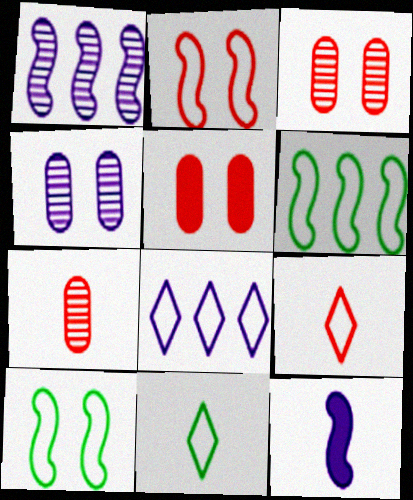[[1, 5, 11], 
[4, 8, 12], 
[7, 11, 12]]